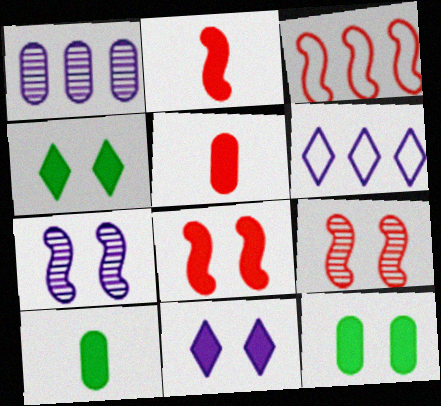[[2, 3, 9], 
[6, 9, 10], 
[8, 11, 12]]